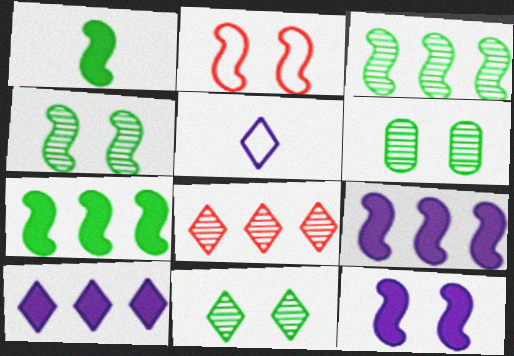[[2, 4, 12], 
[4, 6, 11]]